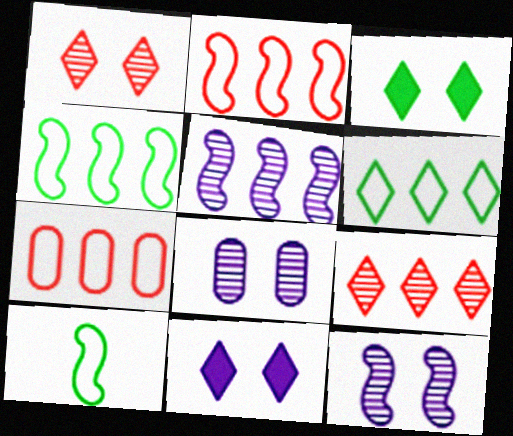[]